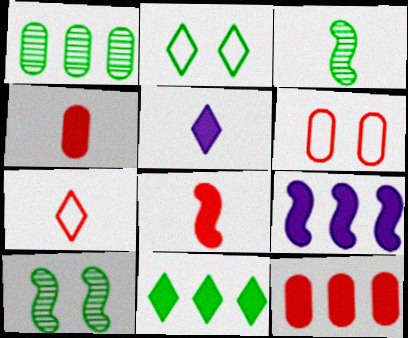[[9, 11, 12]]